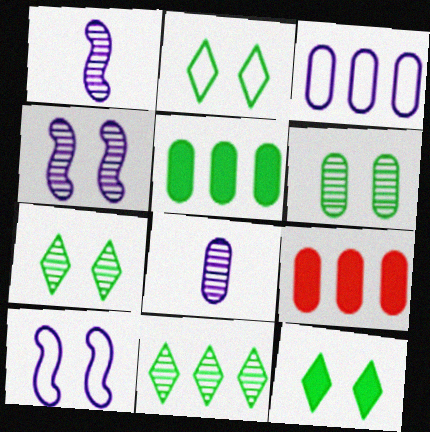[[1, 2, 9], 
[2, 7, 12]]